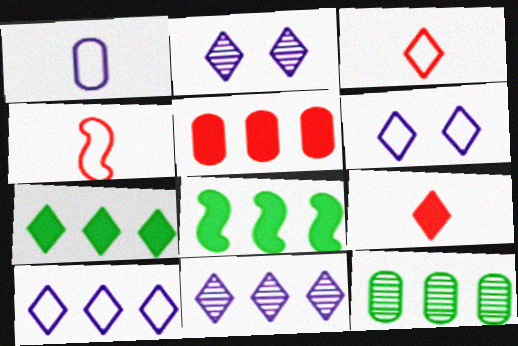[[2, 3, 7]]